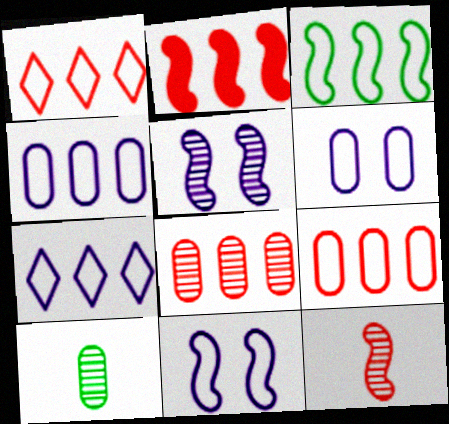[[1, 2, 8], 
[1, 3, 4], 
[3, 7, 9]]